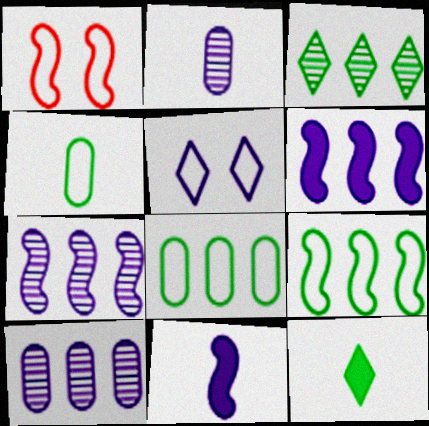[[1, 10, 12], 
[2, 5, 6], 
[5, 10, 11]]